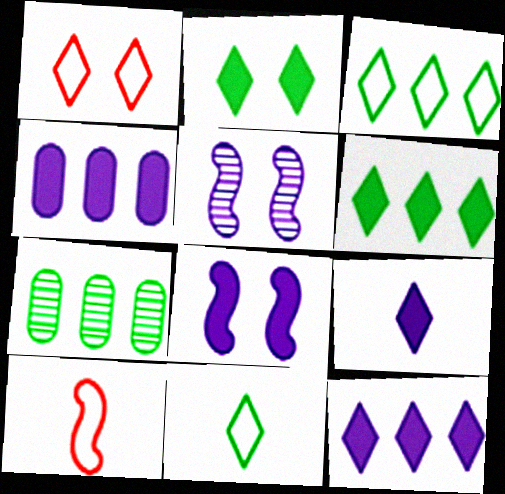[[4, 8, 9]]